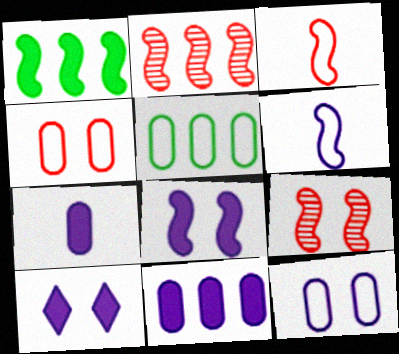[[1, 6, 9]]